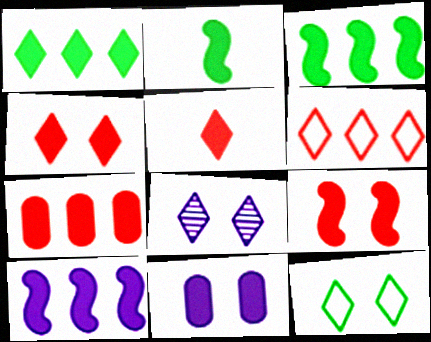[[1, 7, 10], 
[2, 9, 10], 
[3, 5, 11], 
[4, 8, 12], 
[5, 7, 9]]